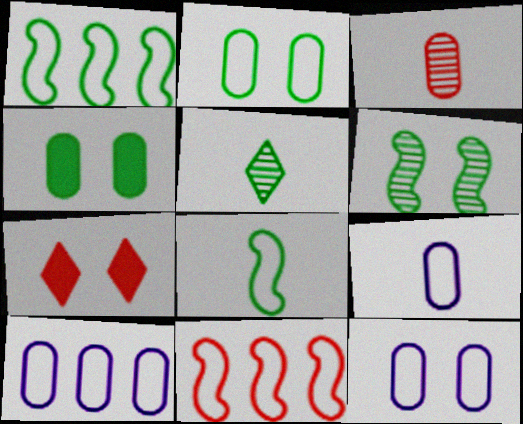[[1, 4, 5], 
[3, 4, 10], 
[3, 7, 11], 
[6, 7, 12], 
[9, 10, 12]]